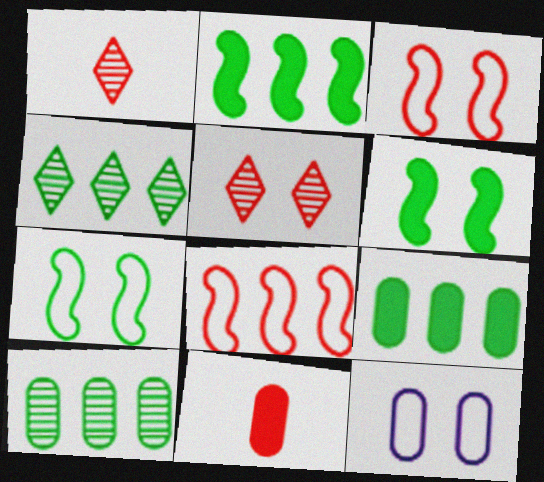[[1, 2, 12], 
[5, 6, 12], 
[5, 8, 11], 
[10, 11, 12]]